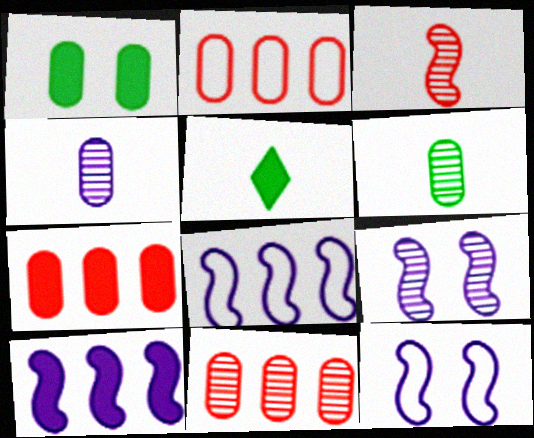[[1, 2, 4], 
[2, 5, 9], 
[2, 7, 11], 
[5, 11, 12]]